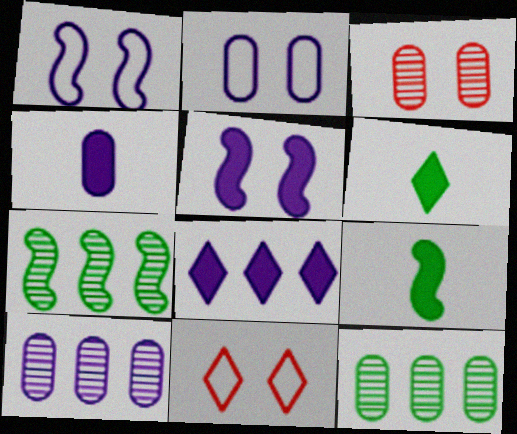[[2, 4, 10], 
[4, 5, 8], 
[4, 7, 11], 
[9, 10, 11]]